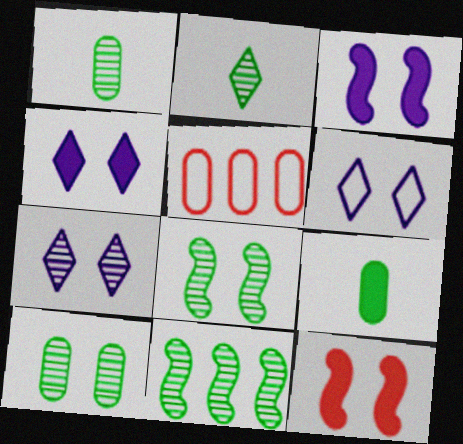[[2, 3, 5], 
[2, 10, 11], 
[4, 6, 7], 
[6, 10, 12]]